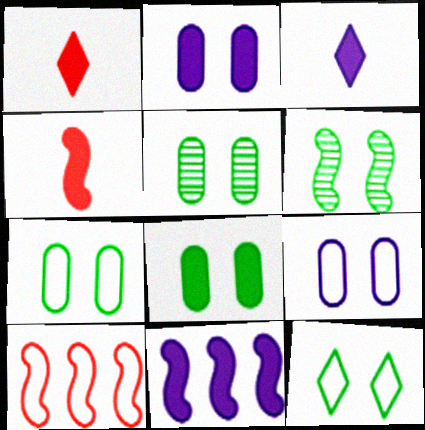[[1, 8, 11], 
[2, 3, 11], 
[3, 5, 10], 
[5, 7, 8], 
[6, 8, 12]]